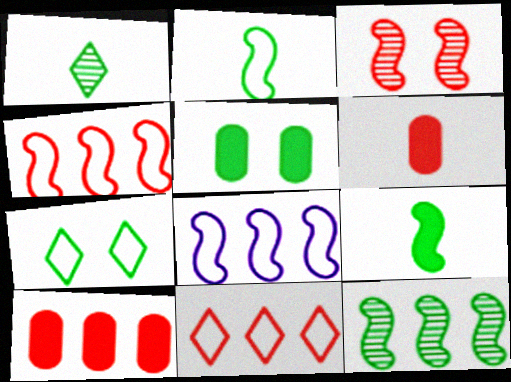[[3, 6, 11], 
[3, 8, 9]]